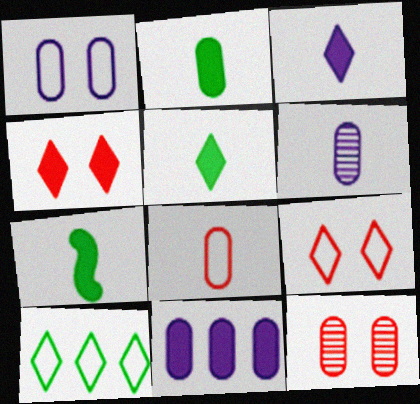[[1, 6, 11], 
[2, 5, 7], 
[2, 6, 8], 
[4, 7, 11]]